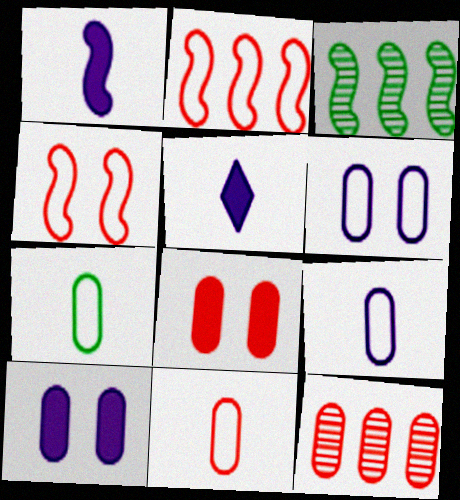[[1, 3, 4], 
[7, 9, 11], 
[7, 10, 12], 
[8, 11, 12]]